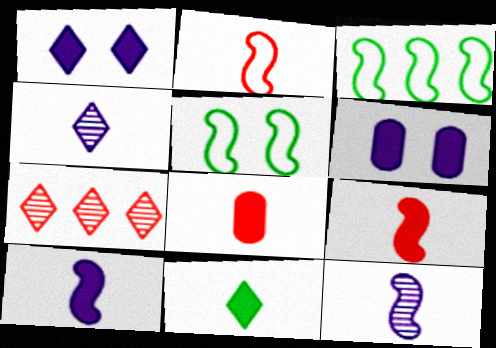[[8, 10, 11]]